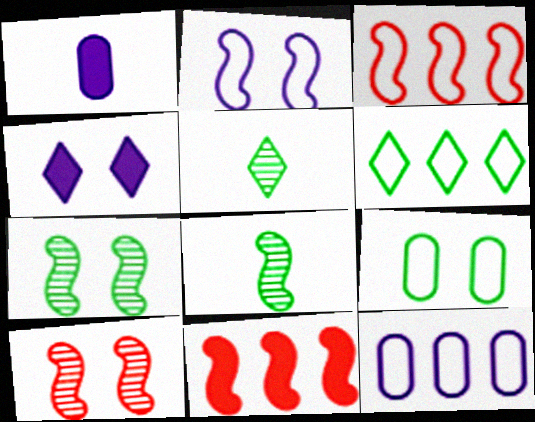[[1, 6, 10], 
[2, 8, 11], 
[3, 6, 12], 
[4, 9, 10]]